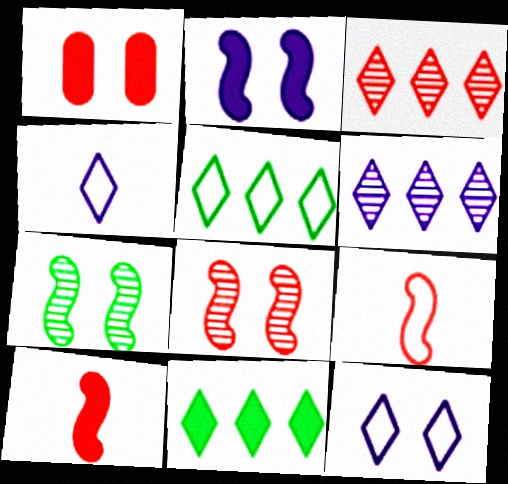[[1, 3, 9], 
[1, 7, 12]]